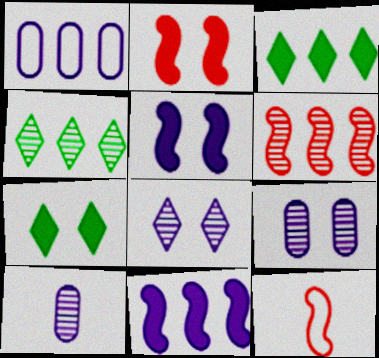[[1, 3, 6], 
[2, 6, 12], 
[3, 9, 12]]